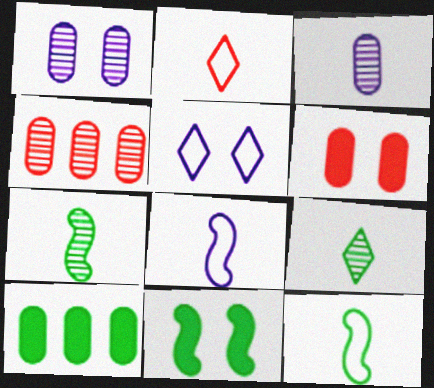[]